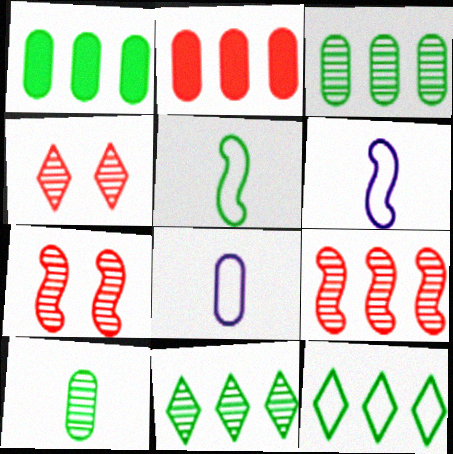[[1, 4, 6]]